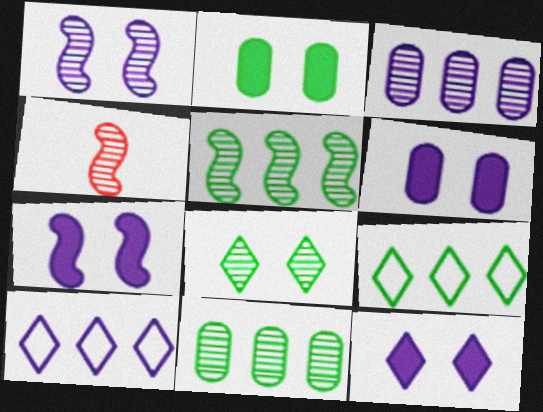[[1, 4, 5], 
[2, 4, 10], 
[3, 4, 8], 
[4, 6, 9], 
[6, 7, 12]]